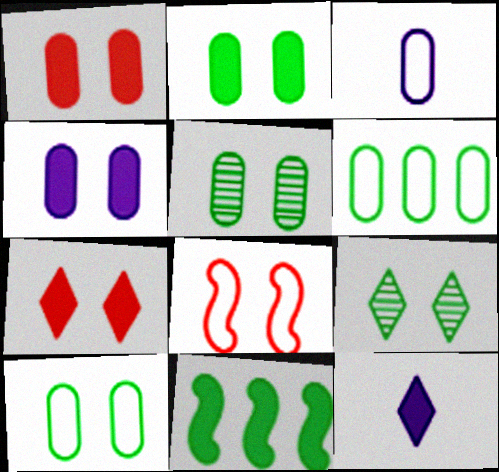[[1, 2, 4], 
[1, 11, 12], 
[2, 5, 10], 
[4, 8, 9]]